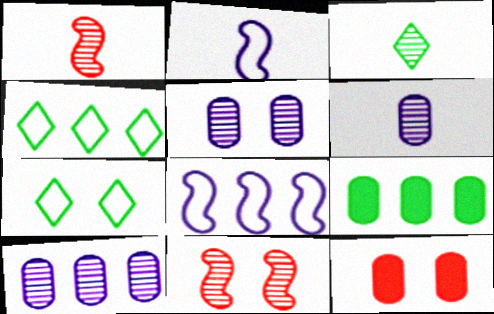[[1, 3, 6], 
[3, 8, 12], 
[3, 10, 11], 
[5, 6, 10]]